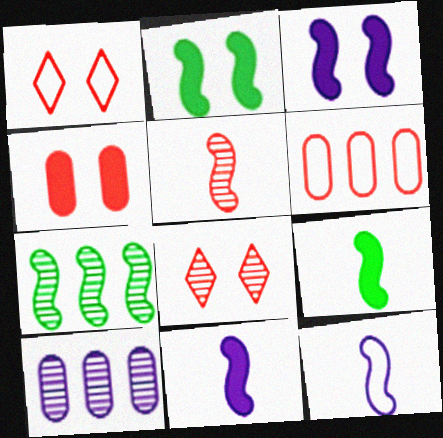[[1, 9, 10], 
[5, 9, 12]]